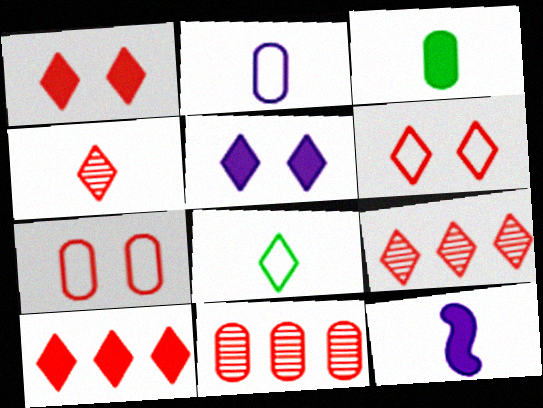[[4, 6, 10], 
[5, 8, 9]]